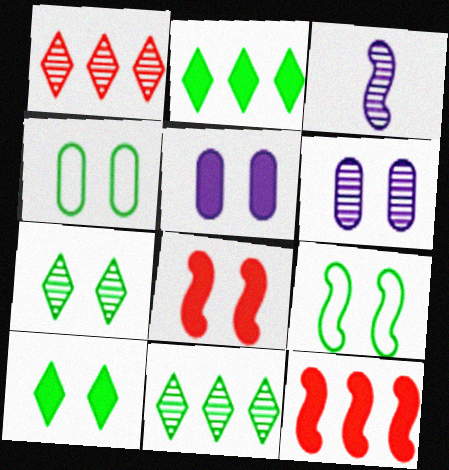[[3, 9, 12], 
[5, 8, 10]]